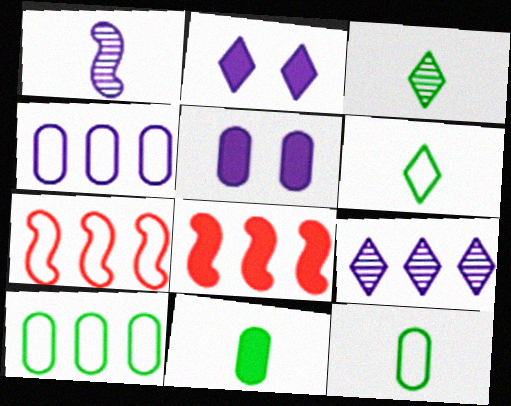[[1, 2, 4], 
[2, 8, 11], 
[3, 5, 7], 
[8, 9, 10]]